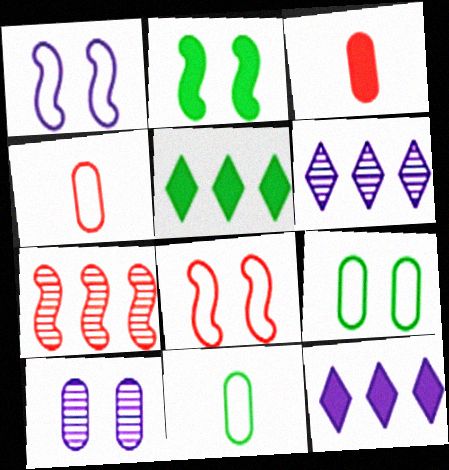[[2, 3, 12], 
[2, 4, 6]]